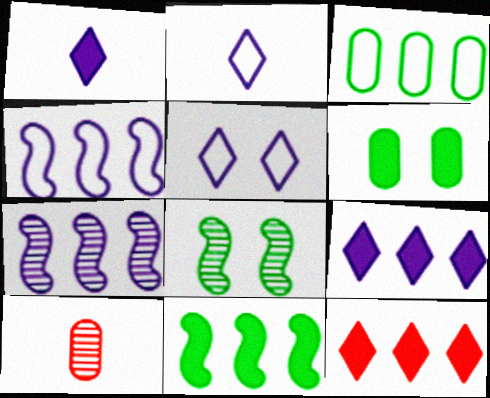[[3, 7, 12], 
[5, 10, 11]]